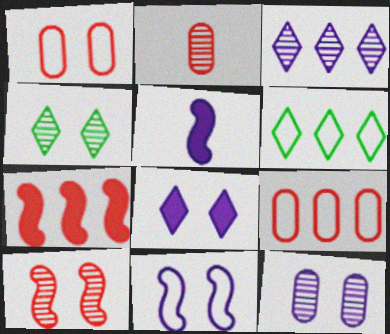[[4, 5, 9], 
[4, 10, 12], 
[8, 11, 12]]